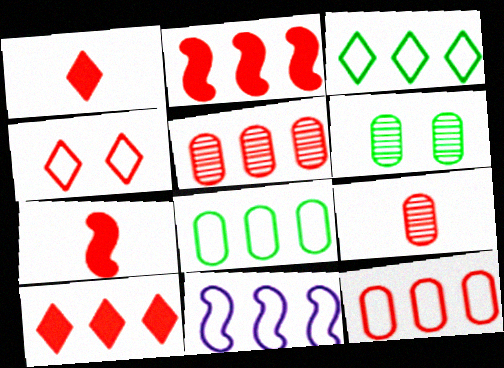[[1, 6, 11], 
[2, 4, 9], 
[3, 11, 12], 
[4, 5, 7]]